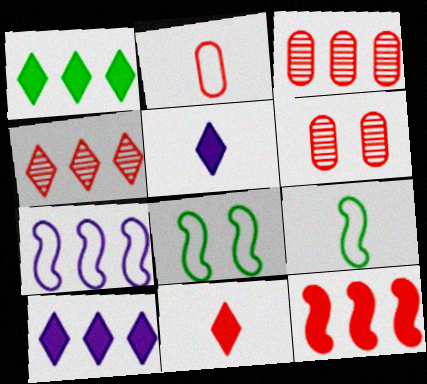[[1, 3, 7], 
[3, 5, 8], 
[6, 9, 10]]